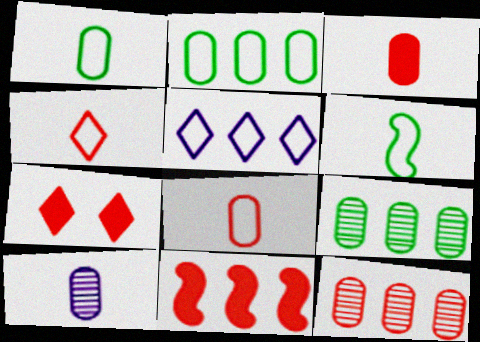[[1, 3, 10], 
[3, 7, 11], 
[5, 9, 11]]